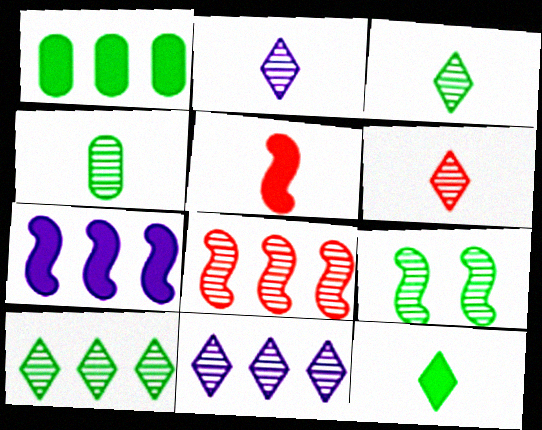[[2, 3, 6], 
[4, 9, 10]]